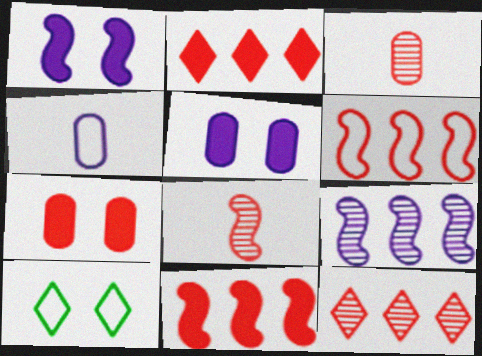[[4, 6, 10]]